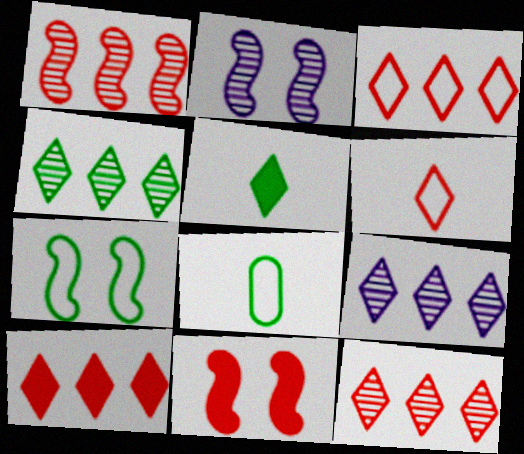[[2, 7, 11], 
[2, 8, 10], 
[3, 10, 12], 
[4, 9, 12], 
[8, 9, 11]]